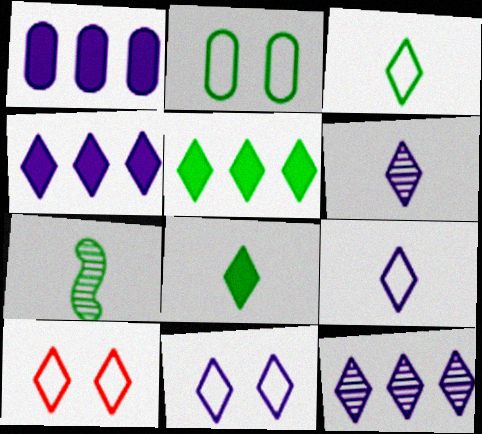[[1, 7, 10], 
[2, 5, 7], 
[4, 6, 11], 
[5, 6, 10], 
[8, 10, 12]]